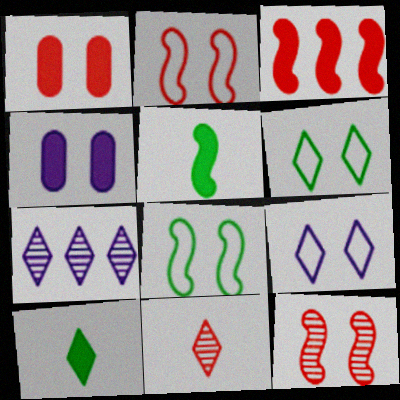[[3, 4, 10], 
[4, 6, 12]]